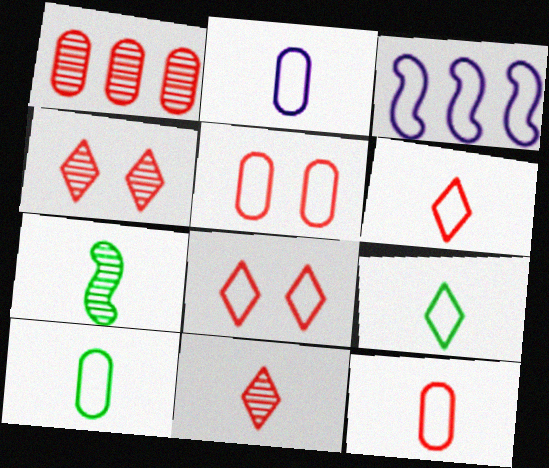[[2, 10, 12], 
[3, 5, 9], 
[3, 8, 10]]